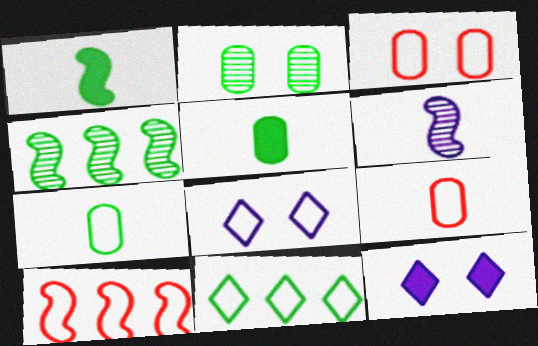[[1, 2, 11], 
[4, 9, 12], 
[7, 8, 10]]